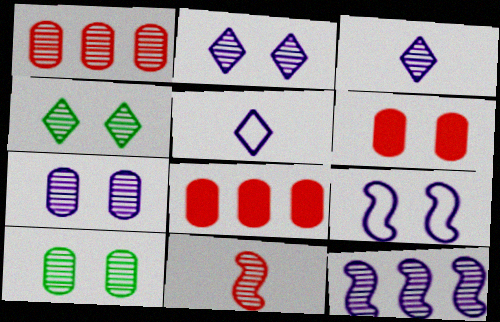[[3, 7, 12], 
[4, 6, 9]]